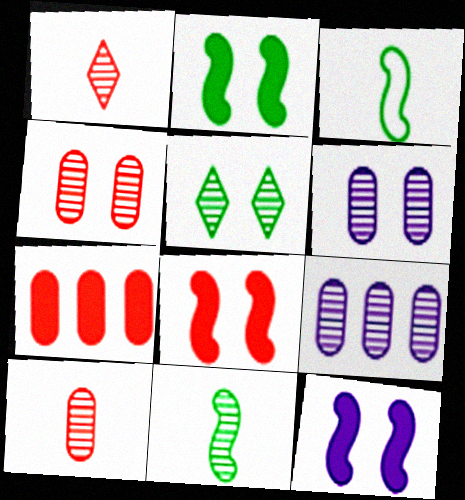[[2, 8, 12]]